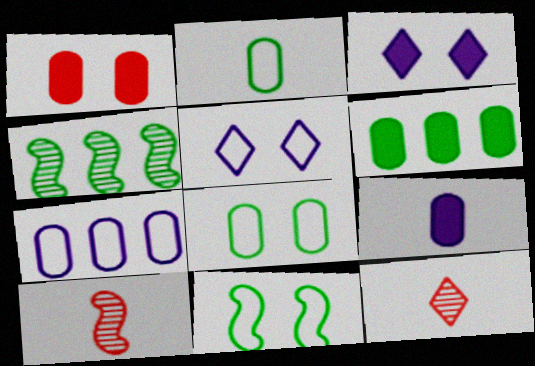[[1, 6, 9], 
[5, 6, 10]]